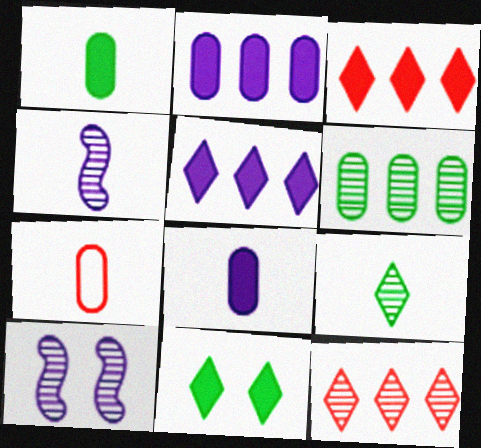[]